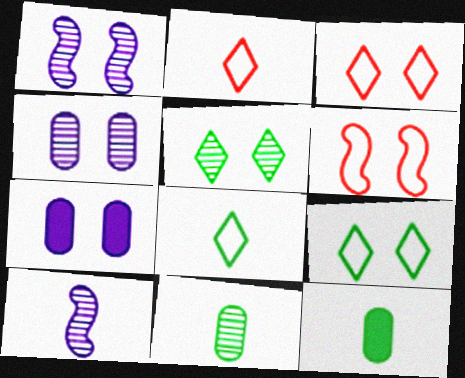[[2, 10, 12], 
[5, 6, 7]]